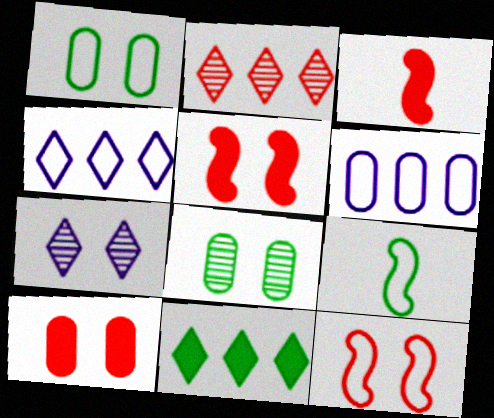[[1, 5, 7], 
[2, 4, 11], 
[3, 4, 8], 
[8, 9, 11]]